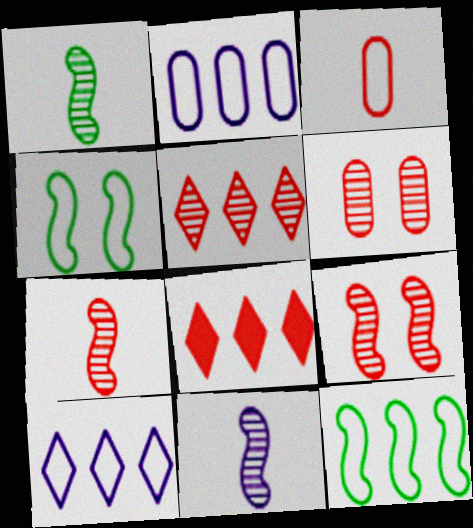[[1, 7, 11], 
[3, 4, 10], 
[3, 8, 9], 
[5, 6, 7]]